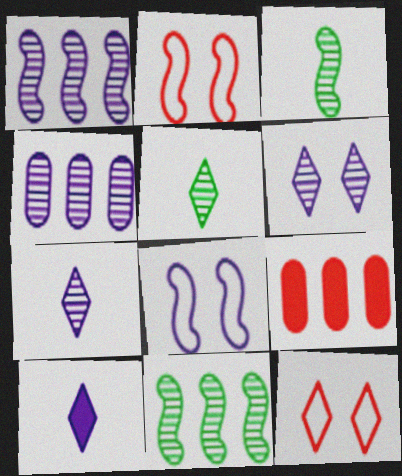[[4, 8, 10], 
[5, 8, 9]]